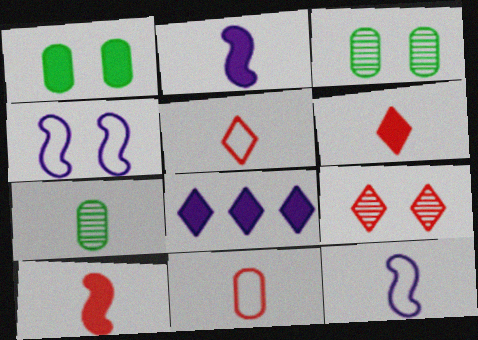[[1, 4, 9], 
[1, 8, 10], 
[2, 5, 7], 
[6, 7, 12]]